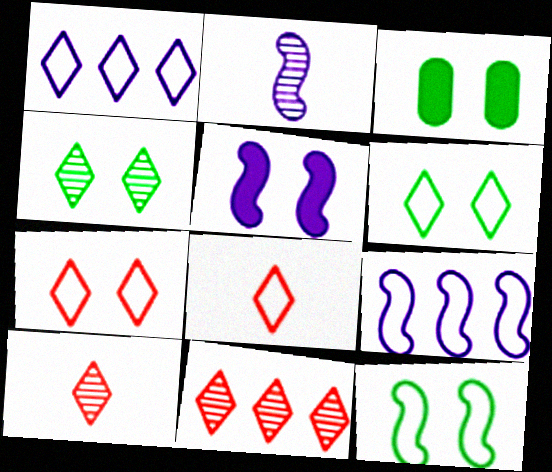[[1, 6, 8], 
[2, 5, 9], 
[3, 4, 12], 
[3, 9, 10]]